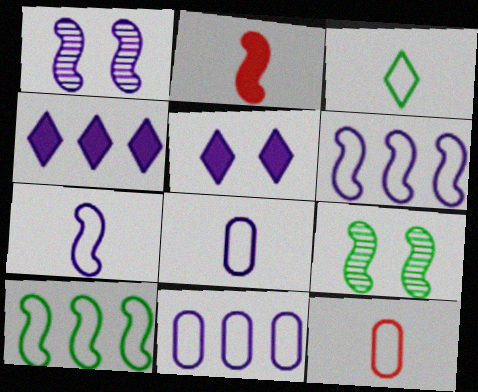[[1, 2, 10], 
[1, 4, 8], 
[2, 6, 9], 
[3, 7, 12], 
[4, 9, 12]]